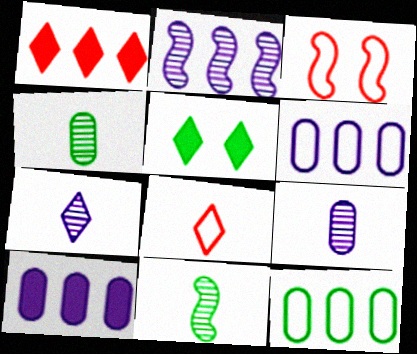[[1, 2, 12], 
[5, 11, 12]]